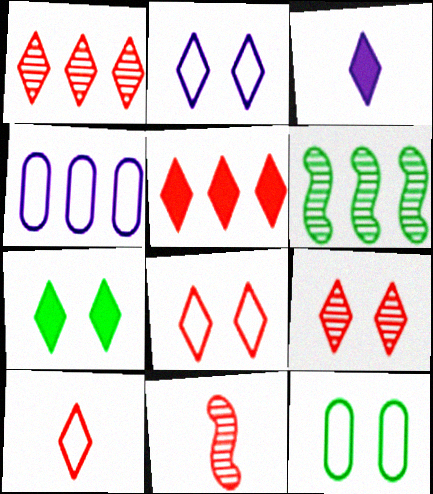[[2, 7, 9], 
[3, 5, 7], 
[4, 5, 6], 
[4, 7, 11], 
[5, 9, 10]]